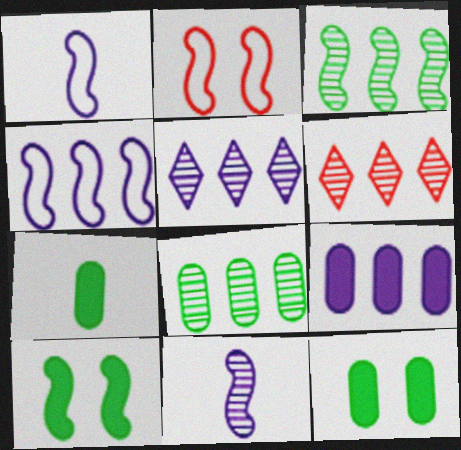[[1, 6, 12], 
[2, 5, 7], 
[4, 5, 9]]